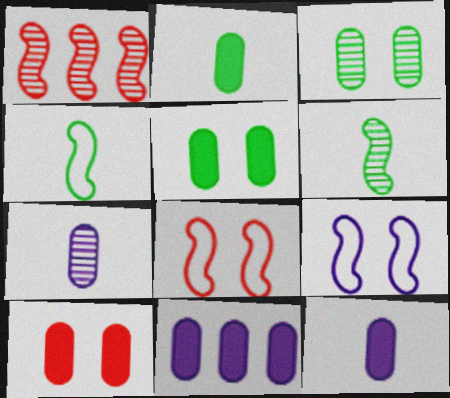[[2, 10, 11]]